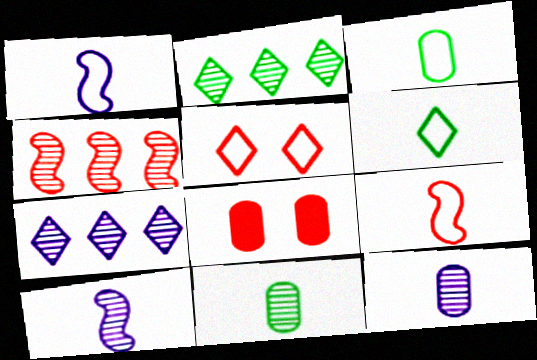[[1, 2, 8]]